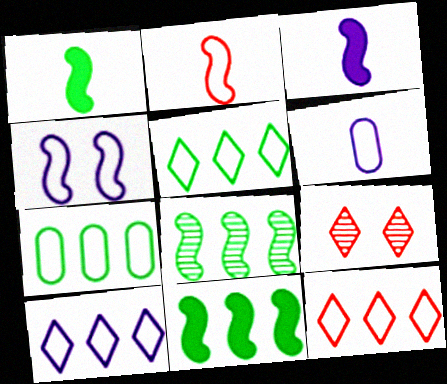[[3, 7, 9], 
[4, 6, 10], 
[5, 10, 12], 
[6, 9, 11]]